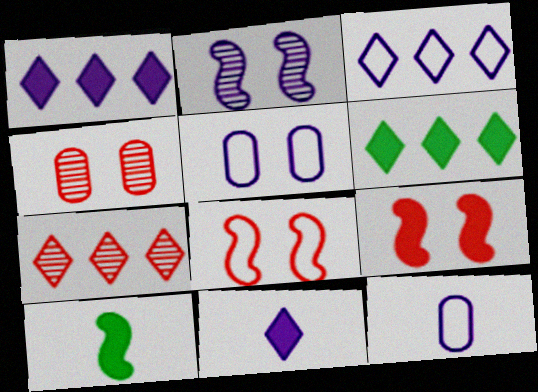[[1, 2, 12], 
[3, 4, 10], 
[3, 6, 7], 
[5, 7, 10]]